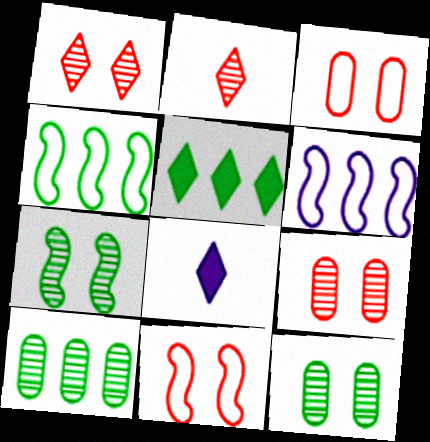[[4, 5, 10], 
[4, 8, 9], 
[8, 10, 11]]